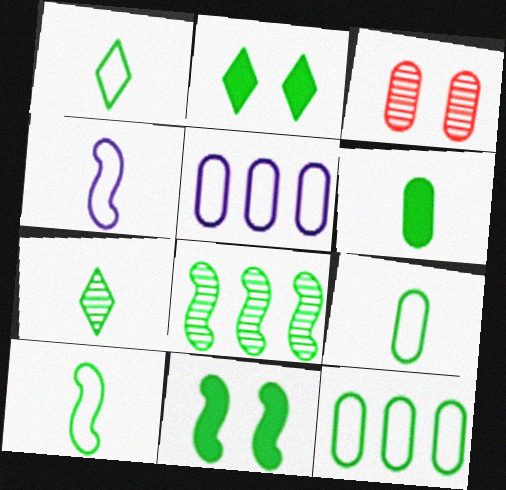[[1, 9, 10], 
[2, 8, 9], 
[3, 5, 6], 
[6, 7, 10], 
[7, 11, 12], 
[8, 10, 11]]